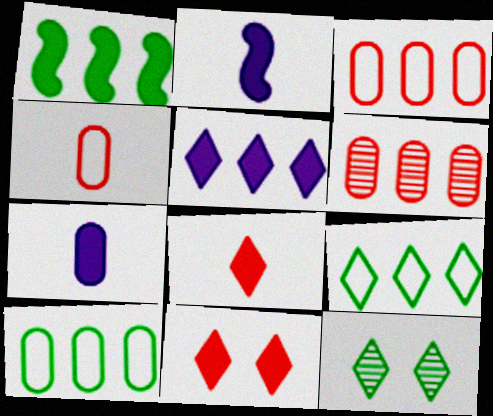[[1, 7, 11], 
[2, 3, 12]]